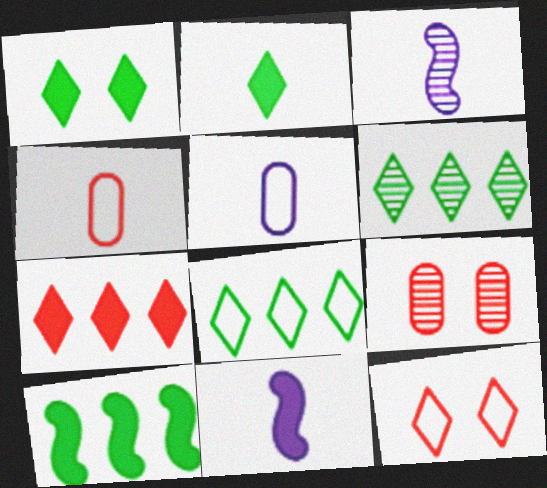[[2, 3, 4], 
[3, 6, 9], 
[8, 9, 11]]